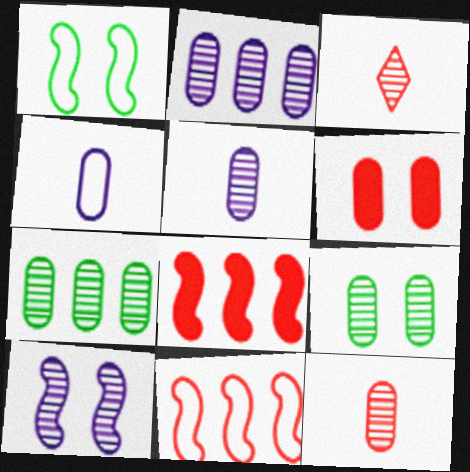[[2, 9, 12], 
[3, 6, 11], 
[3, 7, 10], 
[4, 6, 7]]